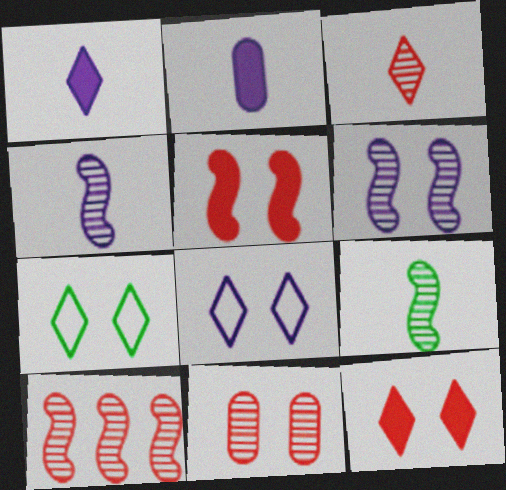[[2, 7, 10], 
[3, 10, 11], 
[6, 9, 10]]